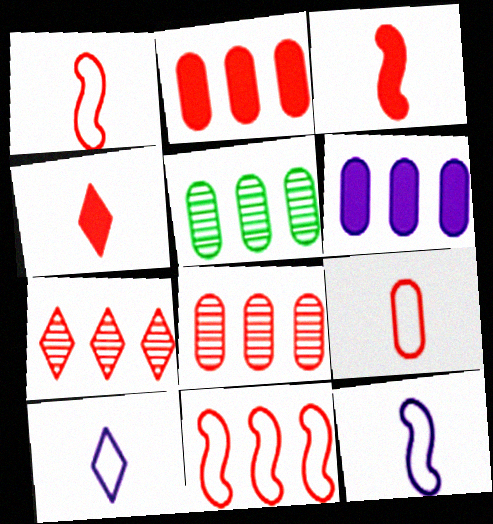[[2, 7, 11]]